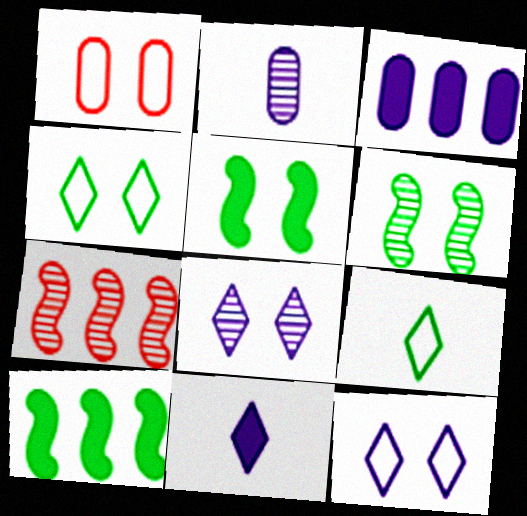[[1, 5, 8]]